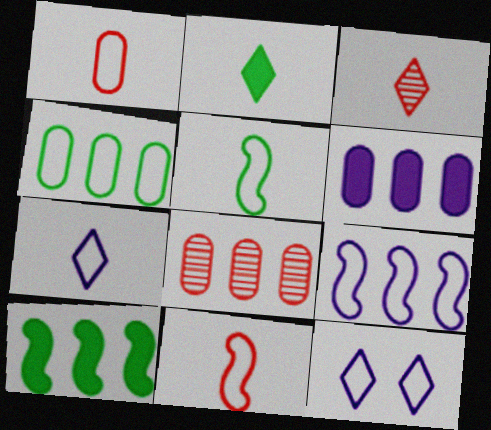[[1, 5, 7], 
[2, 3, 7], 
[4, 6, 8], 
[4, 11, 12]]